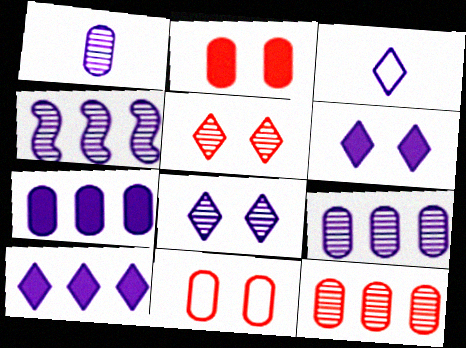[[1, 4, 8], 
[3, 8, 10]]